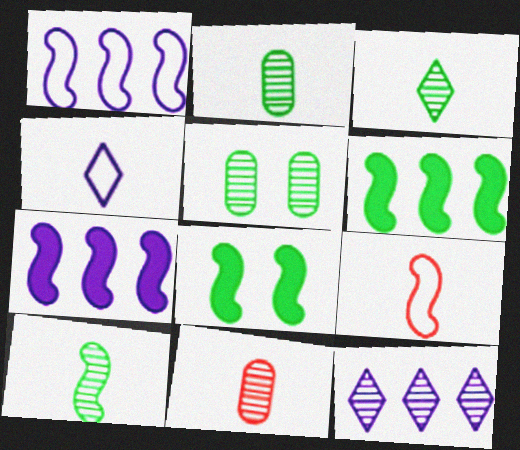[[2, 3, 10]]